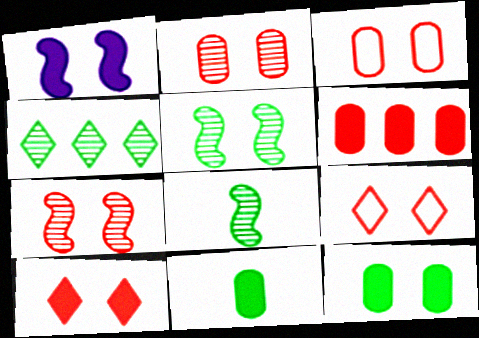[[1, 10, 12], 
[3, 7, 10]]